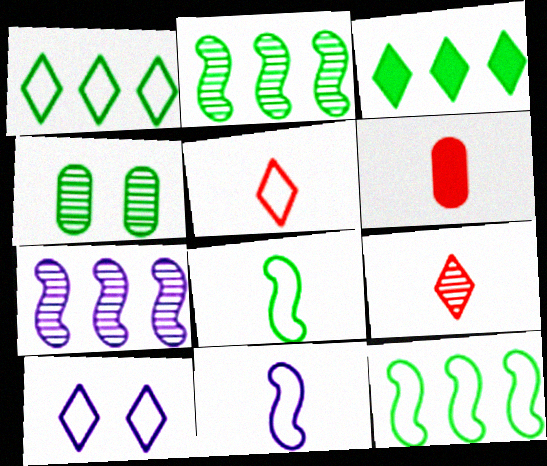[[1, 5, 10], 
[2, 6, 10], 
[3, 4, 8], 
[3, 9, 10], 
[4, 7, 9]]